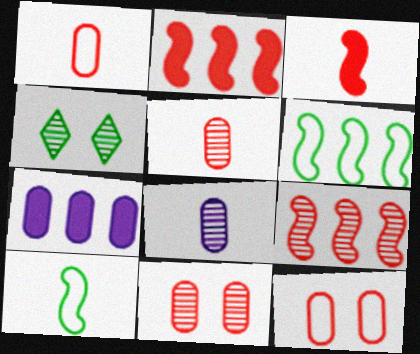[[4, 8, 9]]